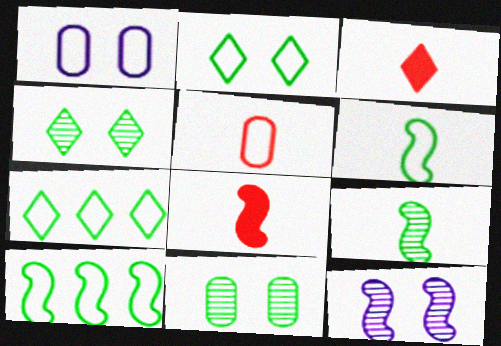[[8, 10, 12]]